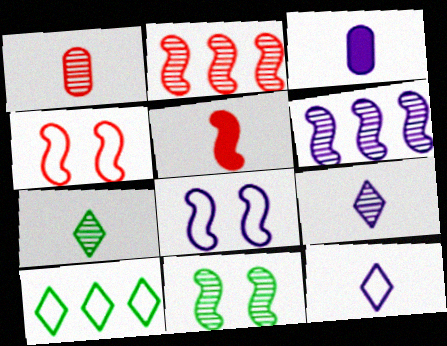[[2, 4, 5]]